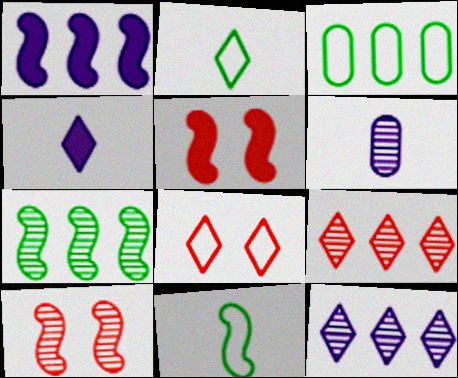[[1, 3, 9], 
[1, 10, 11], 
[3, 4, 10]]